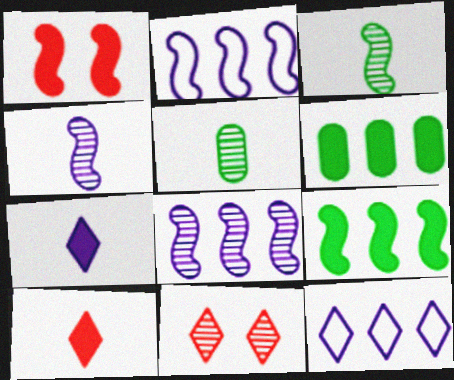[[1, 2, 3], 
[1, 5, 12], 
[1, 6, 7], 
[5, 8, 11]]